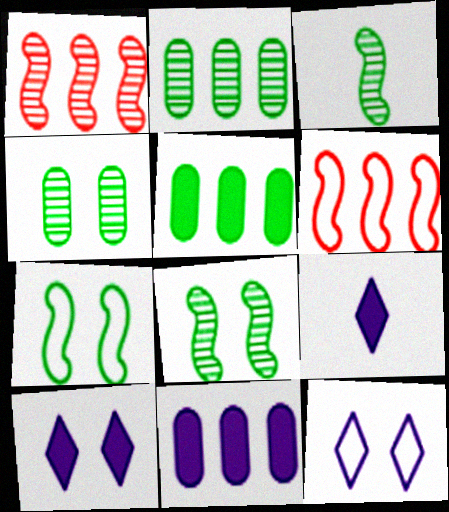[[4, 6, 9]]